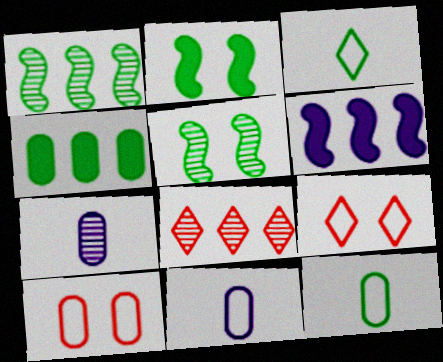[[2, 8, 11], 
[3, 4, 5], 
[4, 7, 10], 
[5, 7, 8]]